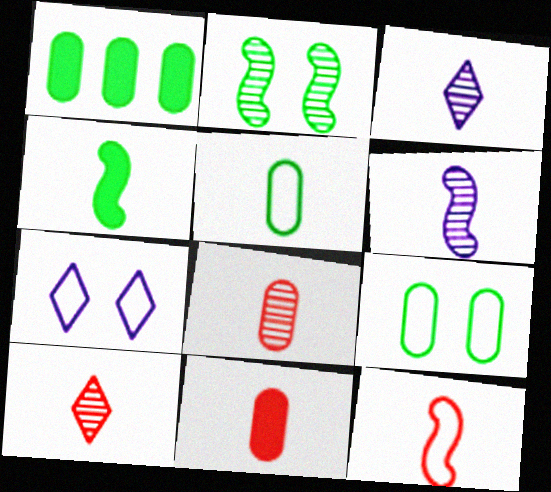[[4, 6, 12], 
[10, 11, 12]]